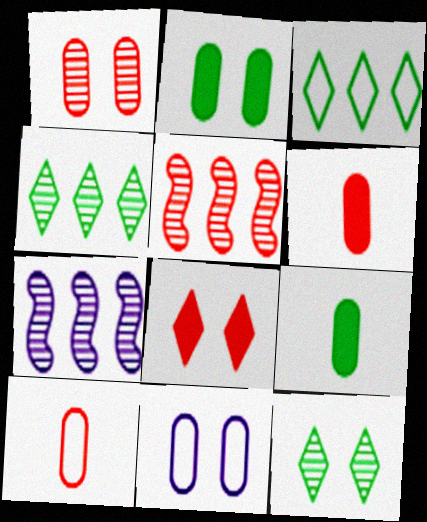[[1, 2, 11], 
[5, 8, 10]]